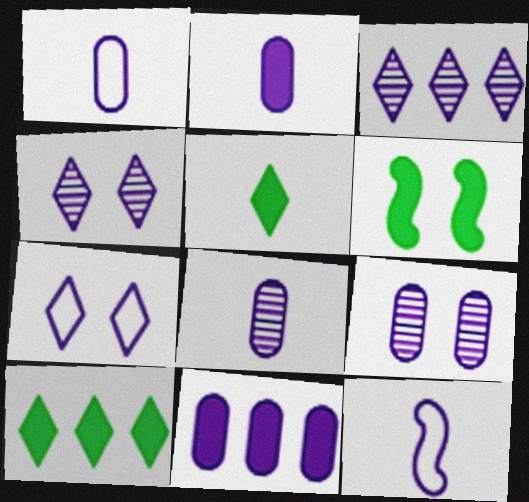[[1, 2, 8], 
[1, 9, 11], 
[4, 11, 12]]